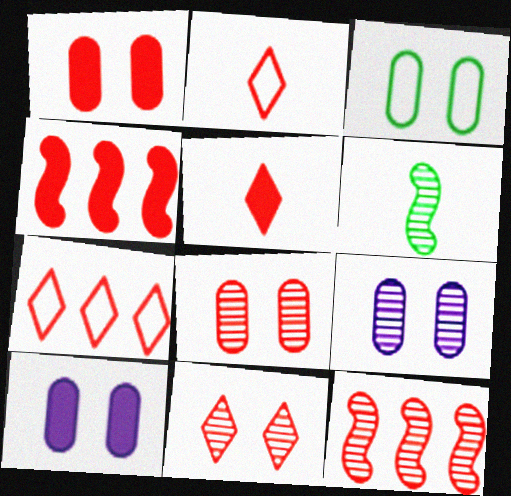[[1, 2, 12], 
[1, 3, 9], 
[1, 4, 5], 
[2, 4, 8], 
[3, 8, 10], 
[5, 7, 11], 
[6, 7, 10]]